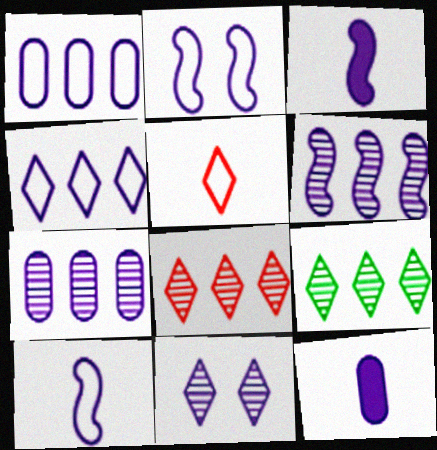[[1, 3, 11], 
[2, 3, 6]]